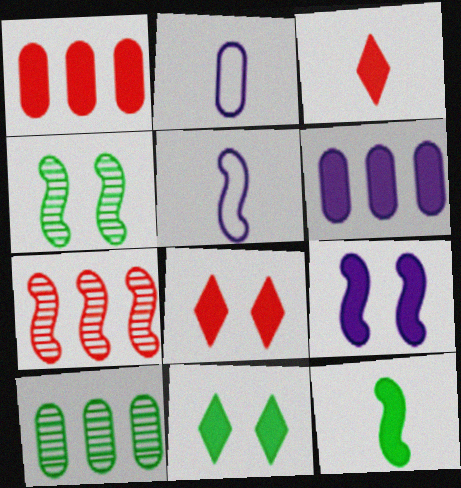[[2, 7, 11], 
[5, 8, 10], 
[6, 8, 12]]